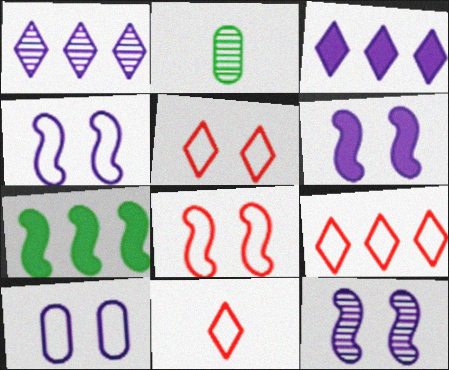[[2, 3, 8], 
[2, 6, 9], 
[4, 6, 12], 
[5, 9, 11]]